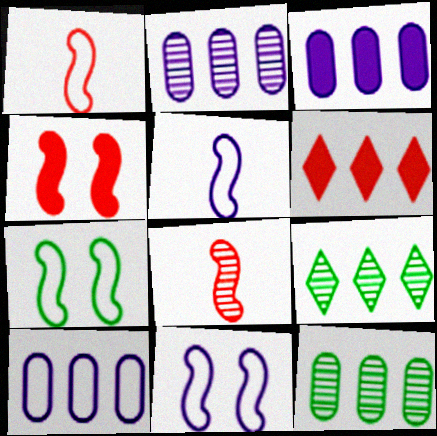[[2, 3, 10]]